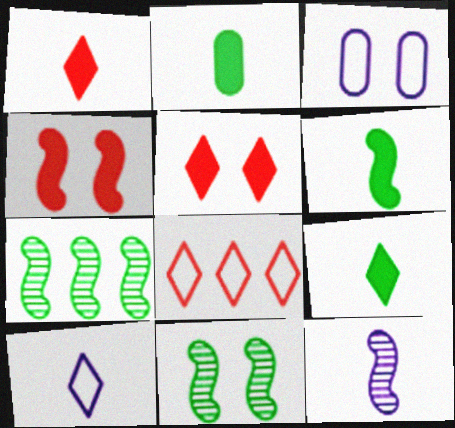[[1, 3, 7], 
[2, 6, 9], 
[3, 5, 11]]